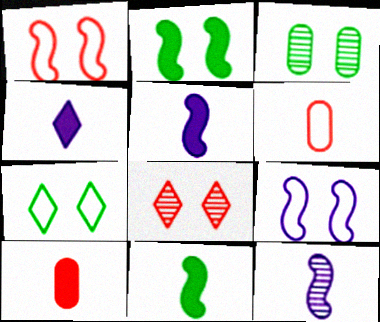[[2, 3, 7], 
[4, 10, 11]]